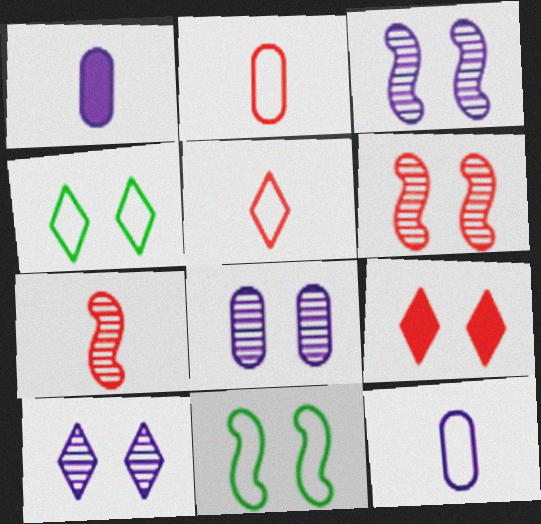[[3, 8, 10], 
[4, 9, 10], 
[8, 9, 11]]